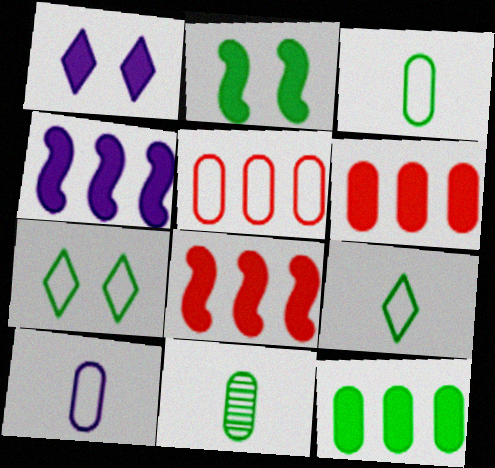[]